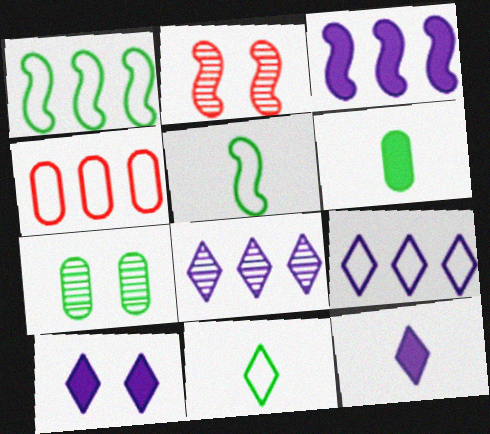[[1, 4, 9], 
[2, 3, 5], 
[2, 6, 9]]